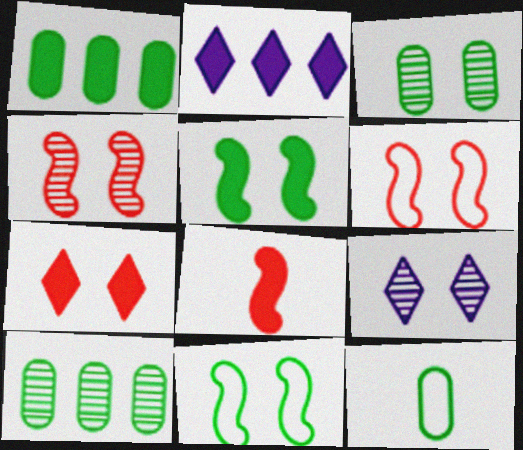[[1, 3, 12], 
[2, 4, 12], 
[3, 4, 9]]